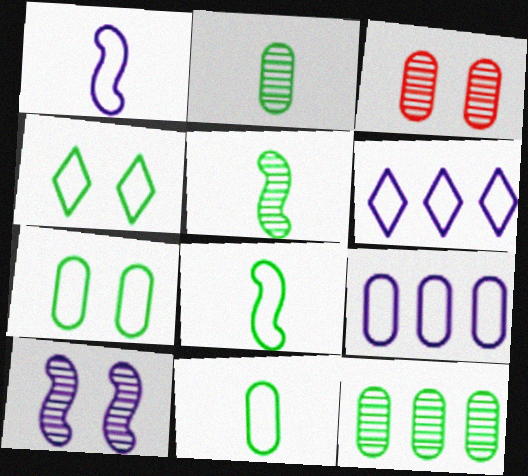[]